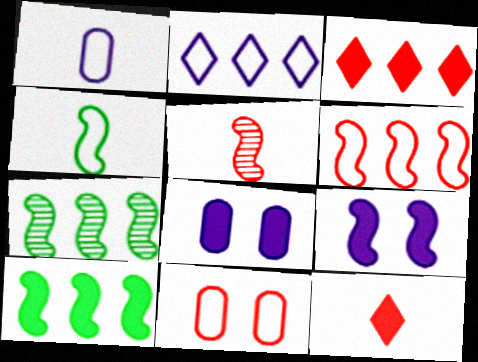[[2, 4, 11], 
[3, 5, 11], 
[8, 10, 12]]